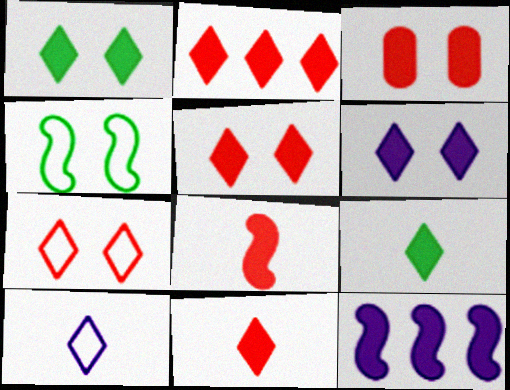[[1, 5, 6], 
[2, 3, 8], 
[2, 5, 11], 
[2, 6, 9], 
[3, 9, 12]]